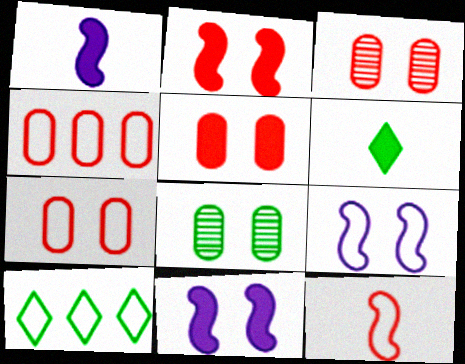[[1, 3, 10], 
[3, 5, 7]]